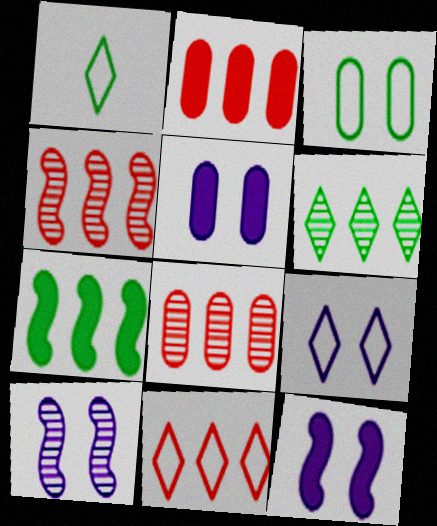[[1, 2, 10], 
[1, 4, 5], 
[1, 8, 12], 
[1, 9, 11], 
[2, 4, 11], 
[5, 9, 10]]